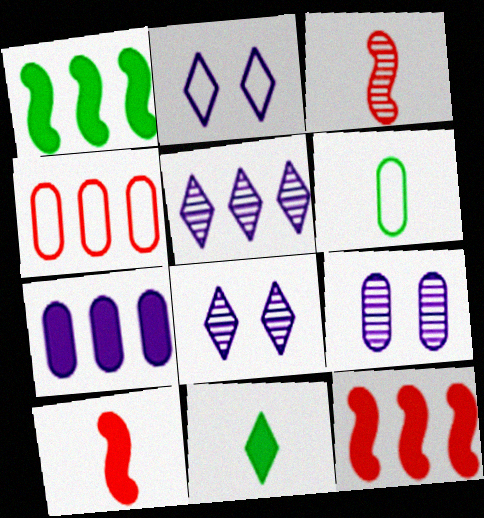[[1, 4, 5], 
[6, 8, 12]]